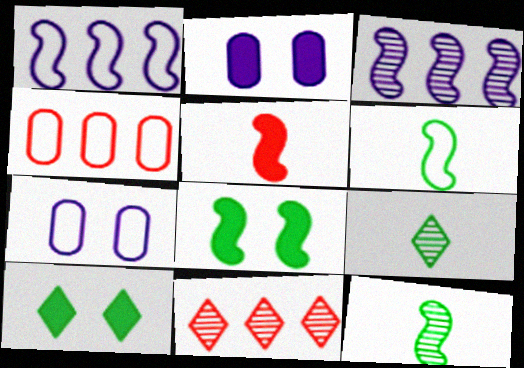[[2, 6, 11]]